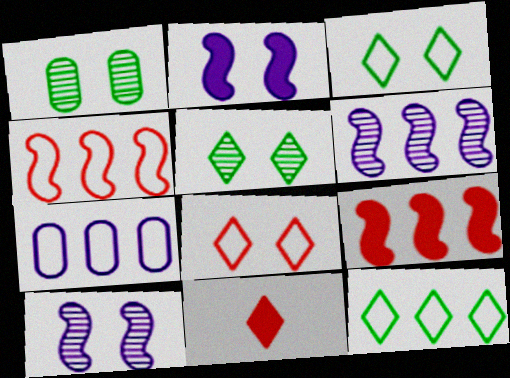[[1, 2, 8], 
[4, 7, 12]]